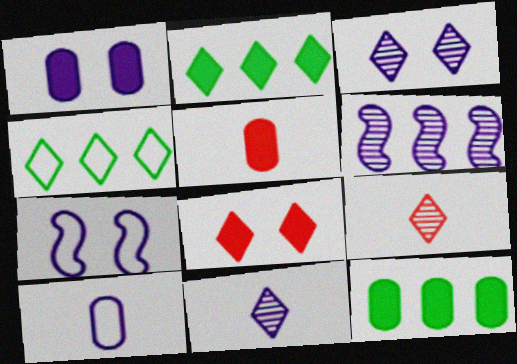[[1, 3, 7], 
[1, 5, 12], 
[4, 8, 11], 
[7, 9, 12]]